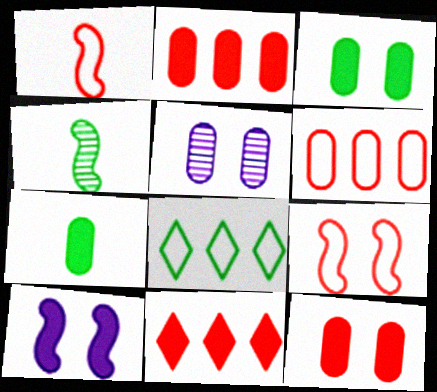[[3, 4, 8], 
[5, 6, 7], 
[7, 10, 11]]